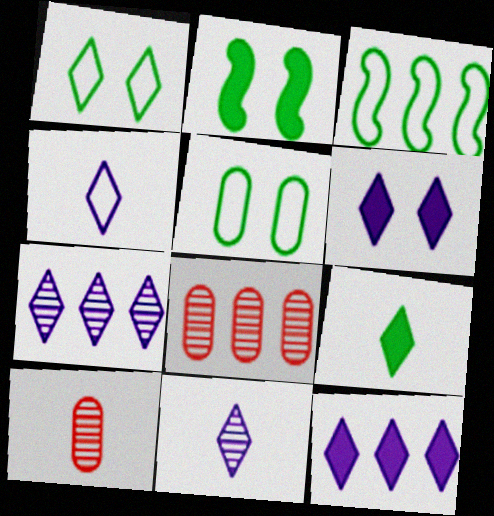[[2, 4, 8], 
[3, 6, 10], 
[3, 8, 12], 
[4, 6, 7]]